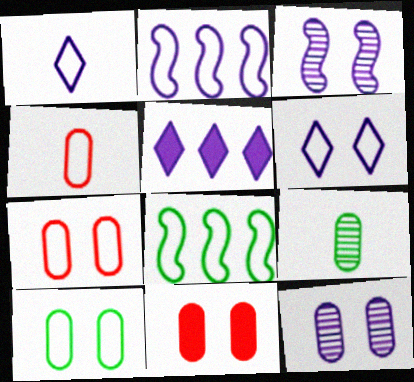[[1, 7, 8], 
[4, 6, 8], 
[10, 11, 12]]